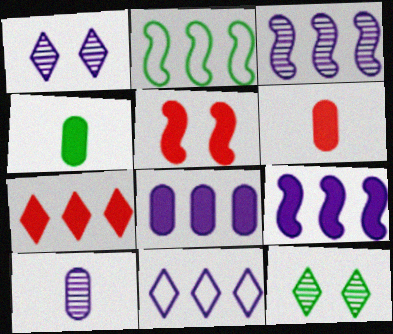[[1, 2, 6], 
[1, 3, 10], 
[2, 4, 12], 
[3, 8, 11], 
[5, 6, 7]]